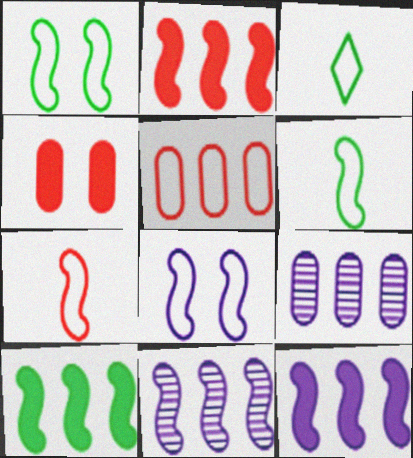[[2, 10, 12], 
[3, 4, 11], 
[3, 5, 8]]